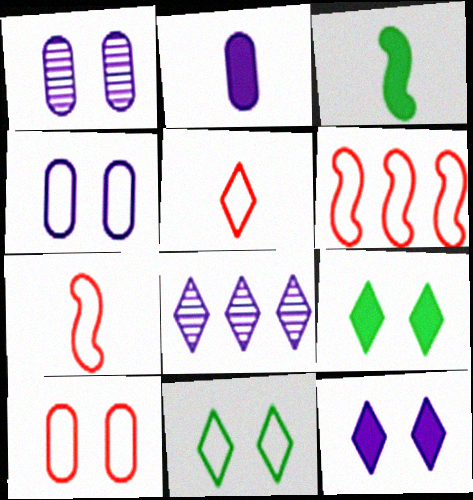[[3, 8, 10], 
[5, 6, 10], 
[5, 8, 9]]